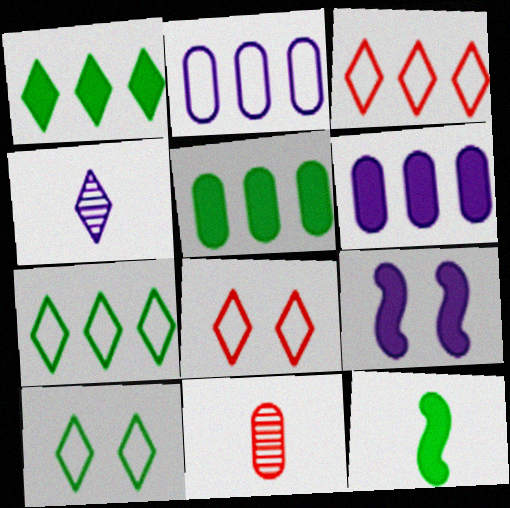[[1, 4, 8], 
[2, 4, 9], 
[7, 9, 11]]